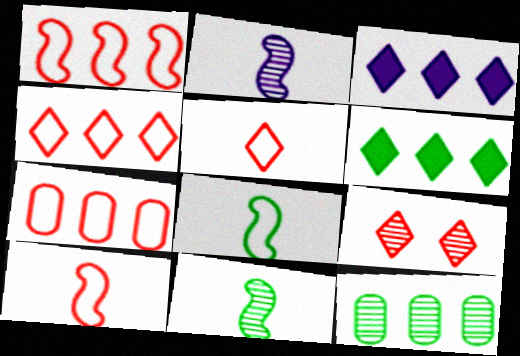[[1, 3, 12], 
[1, 4, 7], 
[2, 9, 12]]